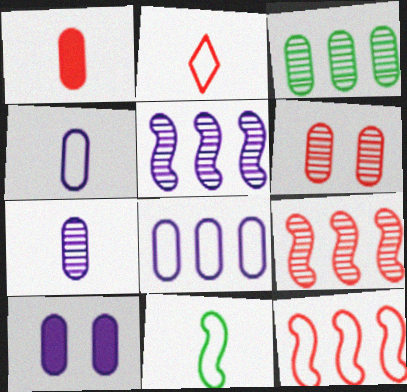[[2, 4, 11], 
[3, 6, 7], 
[7, 8, 10]]